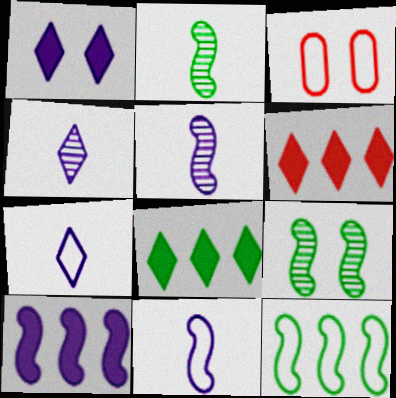[[1, 3, 9], 
[3, 5, 8], 
[3, 7, 12]]